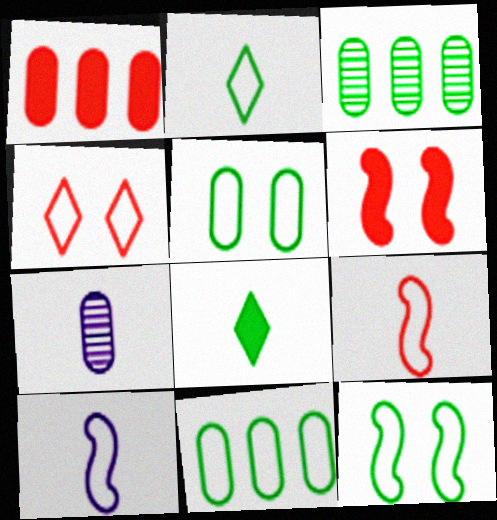[[1, 5, 7], 
[2, 11, 12], 
[3, 8, 12], 
[4, 10, 11], 
[7, 8, 9]]